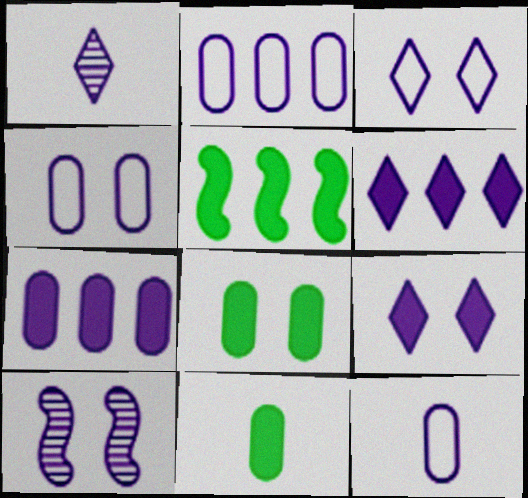[[1, 3, 6], 
[2, 4, 12], 
[4, 9, 10], 
[6, 10, 12]]